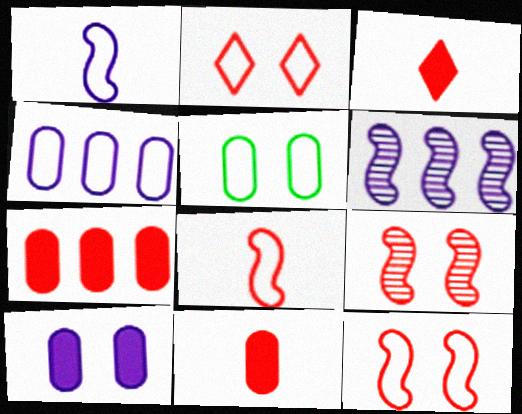[[3, 5, 6]]